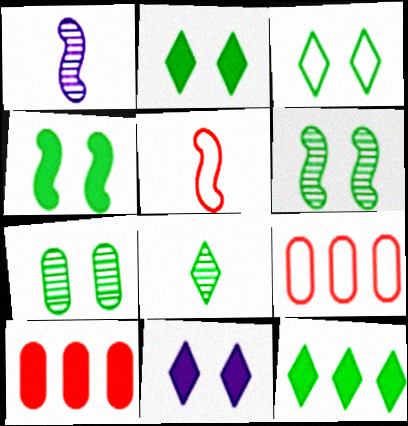[[1, 2, 9], 
[1, 3, 10], 
[3, 4, 7], 
[3, 8, 12]]